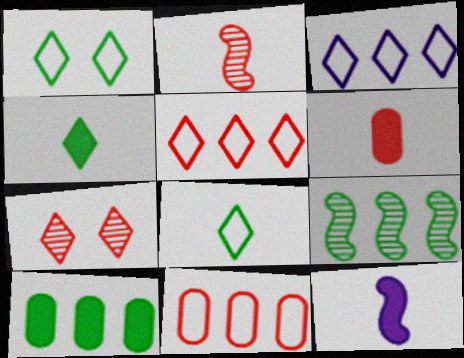[[3, 4, 7], 
[4, 6, 12]]